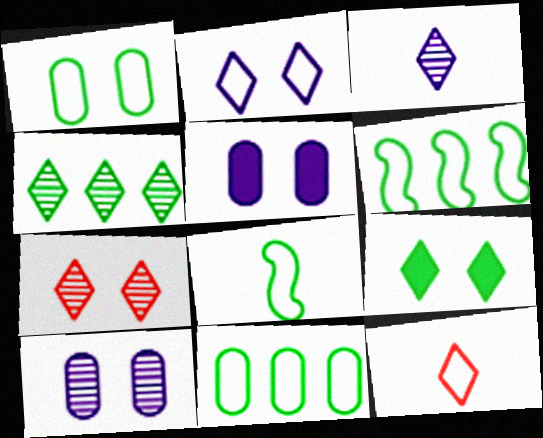[[2, 7, 9], 
[3, 4, 7]]